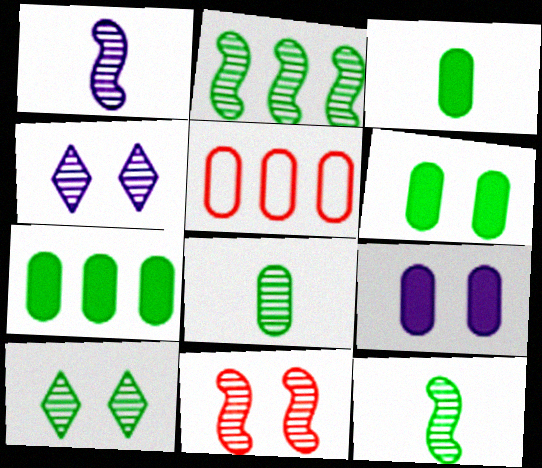[[1, 2, 11], 
[2, 8, 10], 
[3, 6, 7], 
[5, 8, 9]]